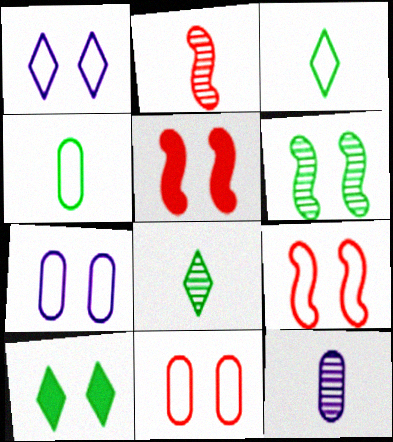[[2, 8, 12]]